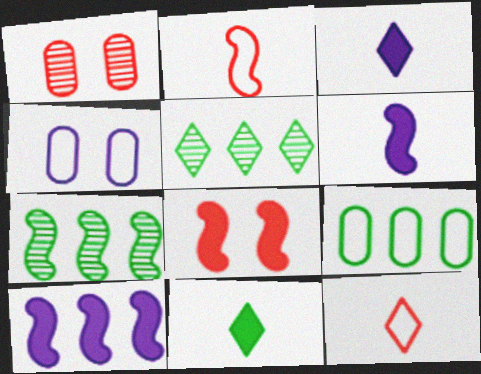[]